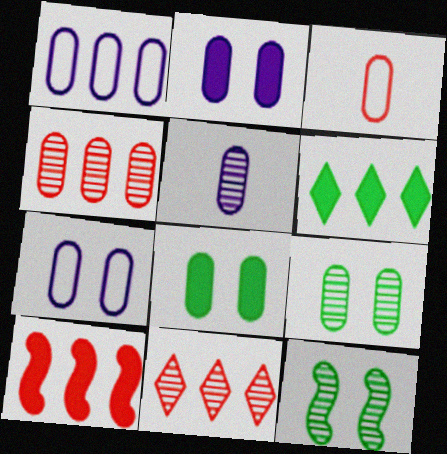[[1, 2, 5], 
[4, 5, 9], 
[5, 11, 12]]